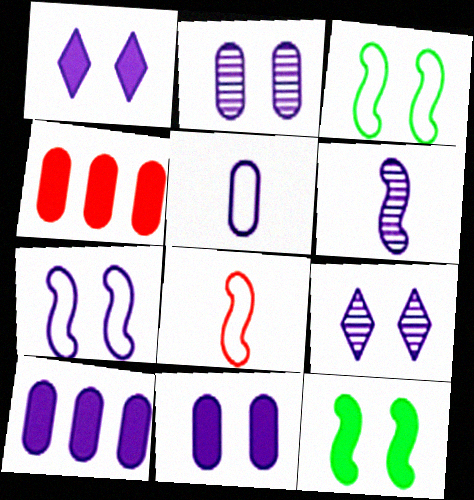[[1, 2, 7], 
[2, 5, 10], 
[7, 9, 11]]